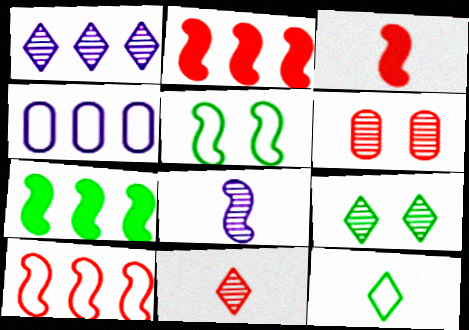[[1, 9, 11], 
[2, 5, 8], 
[3, 4, 9]]